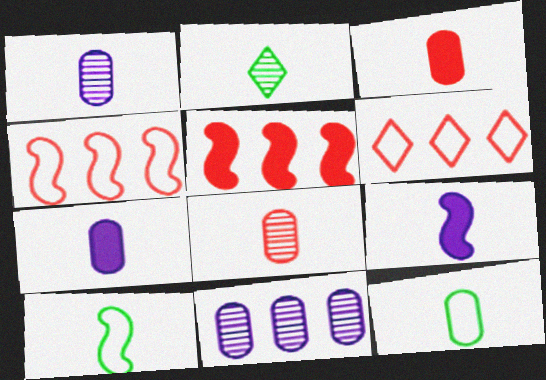[[1, 3, 12], 
[7, 8, 12]]